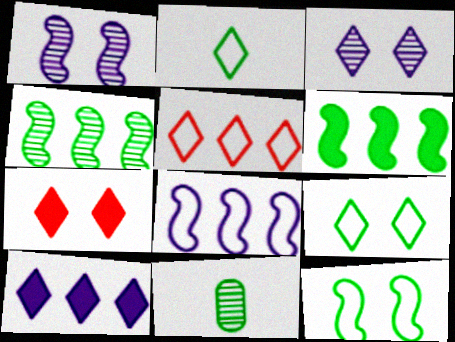[[3, 7, 9], 
[6, 9, 11], 
[7, 8, 11]]